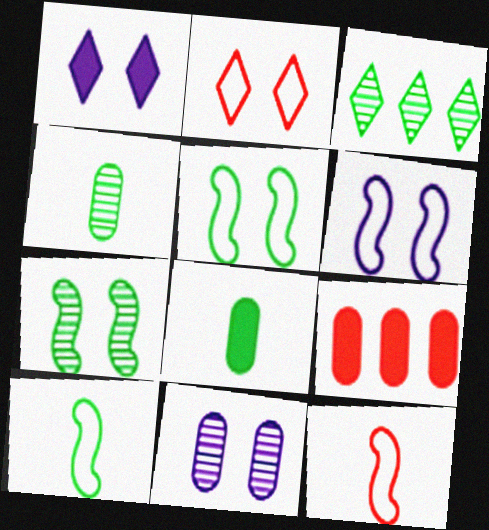[[1, 6, 11], 
[3, 4, 7], 
[3, 5, 8]]